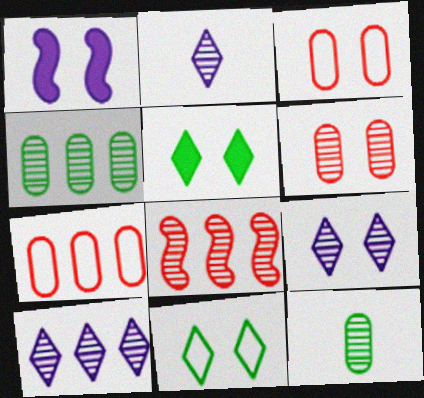[[1, 6, 11], 
[2, 9, 10], 
[4, 8, 10], 
[8, 9, 12]]